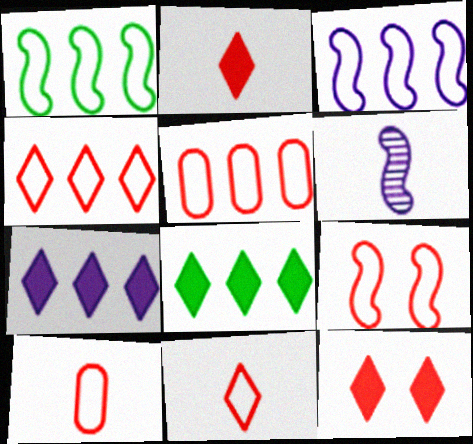[[4, 9, 10], 
[5, 9, 11]]